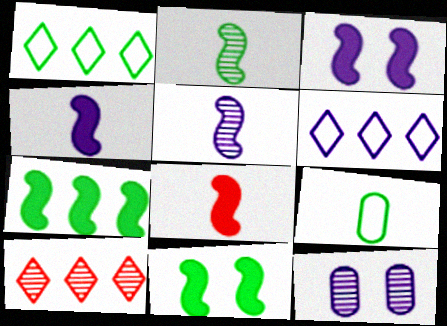[[1, 8, 12], 
[2, 10, 12], 
[3, 7, 8], 
[3, 9, 10], 
[4, 6, 12]]